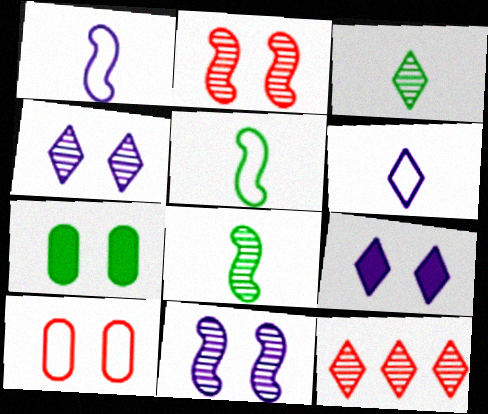[[1, 7, 12], 
[3, 4, 12]]